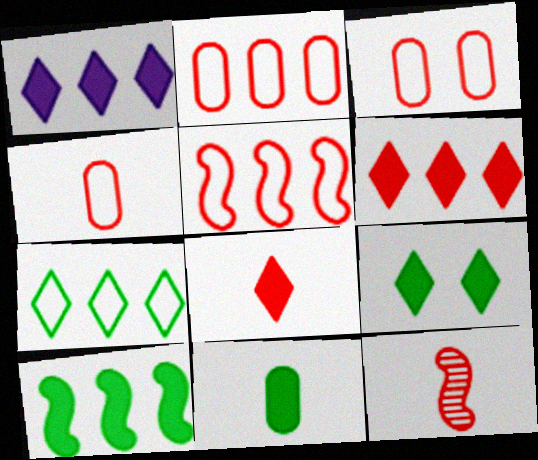[[1, 8, 9], 
[2, 3, 4], 
[3, 6, 12], 
[4, 8, 12], 
[9, 10, 11]]